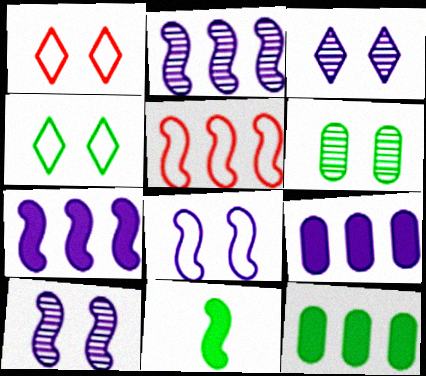[[5, 10, 11]]